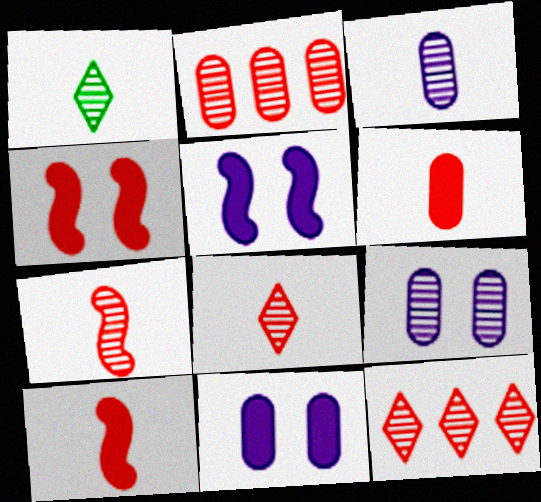[[1, 3, 7]]